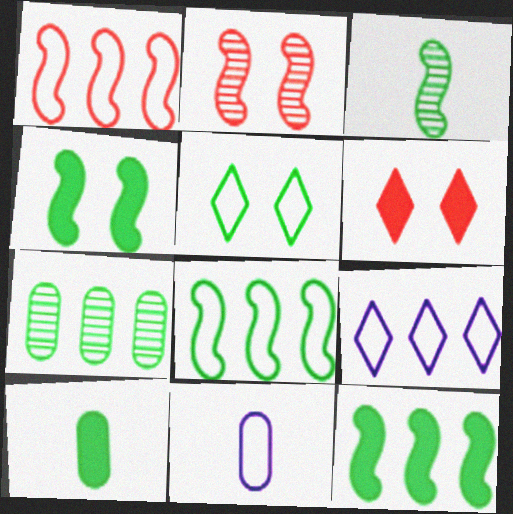[[1, 5, 11], 
[2, 9, 10], 
[3, 4, 8]]